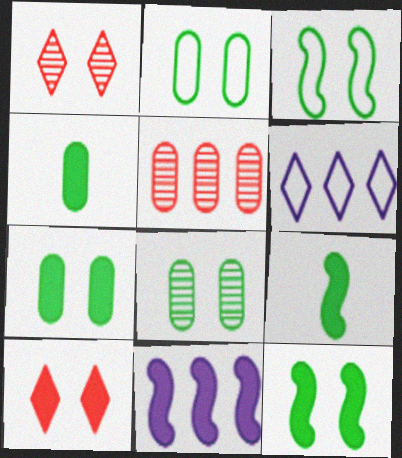[[2, 7, 8], 
[4, 10, 11]]